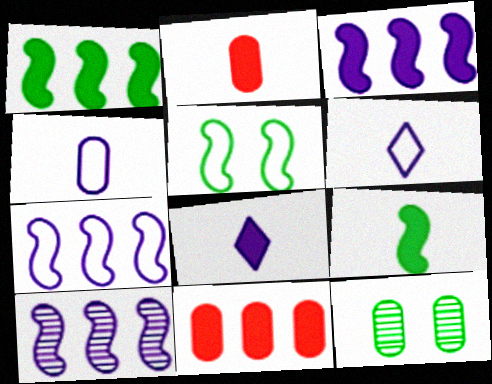[[2, 8, 9], 
[3, 7, 10], 
[4, 11, 12]]